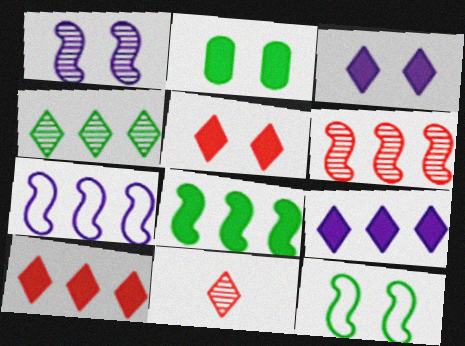[[2, 7, 11], 
[6, 7, 8]]